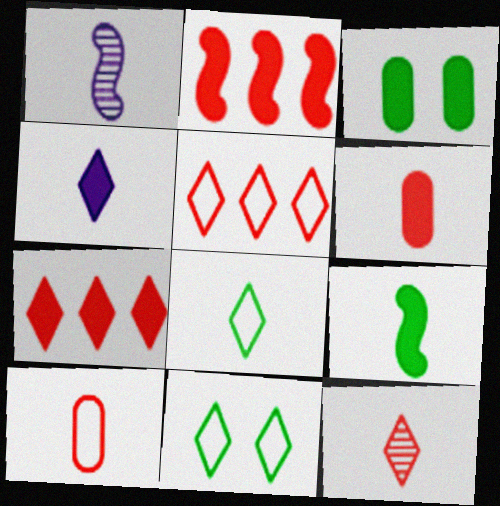[[1, 3, 5], 
[1, 6, 8], 
[2, 3, 4], 
[4, 6, 9], 
[4, 8, 12]]